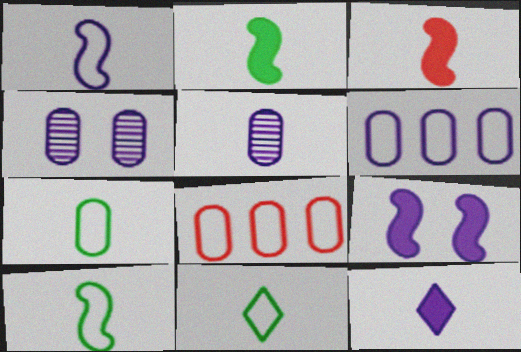[[1, 5, 12], 
[3, 5, 11], 
[7, 10, 11]]